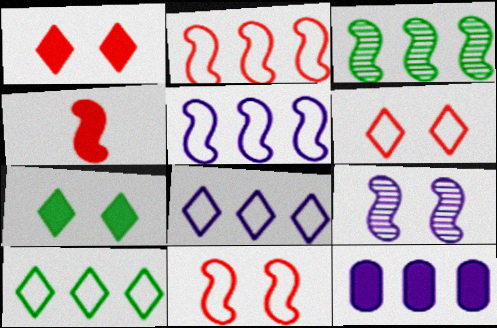[[4, 7, 12]]